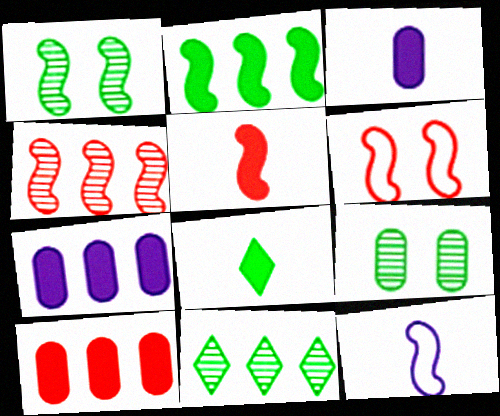[[3, 5, 8], 
[3, 6, 11], 
[4, 5, 6]]